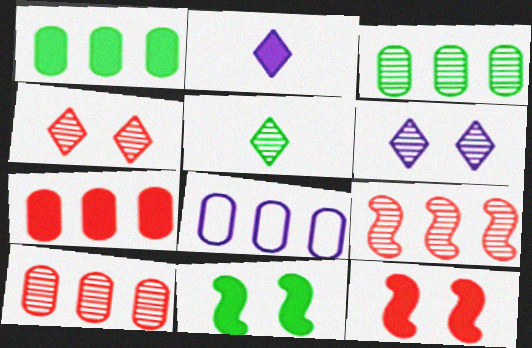[[1, 2, 12], 
[1, 8, 10], 
[2, 7, 11], 
[3, 7, 8], 
[5, 8, 12]]